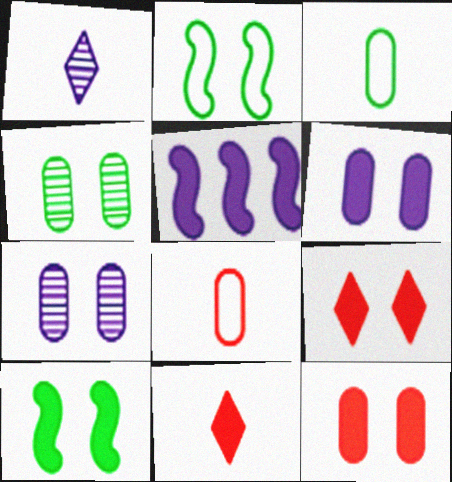[[2, 7, 9], 
[6, 9, 10]]